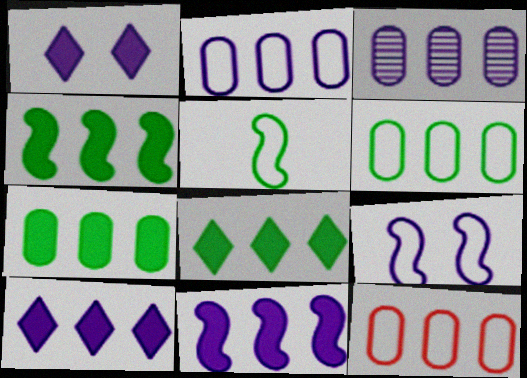[[2, 6, 12], 
[3, 7, 12], 
[4, 7, 8]]